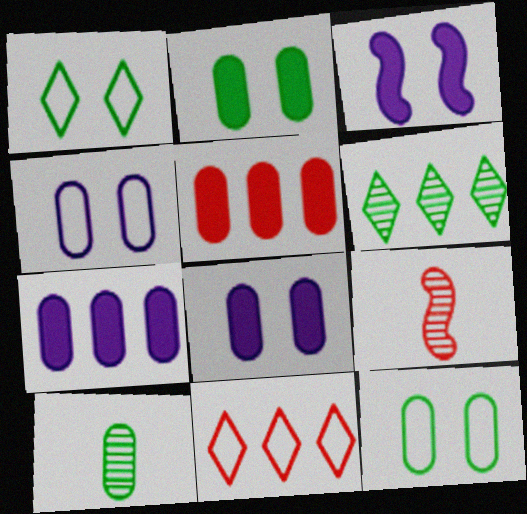[[1, 7, 9], 
[3, 10, 11], 
[4, 5, 10]]